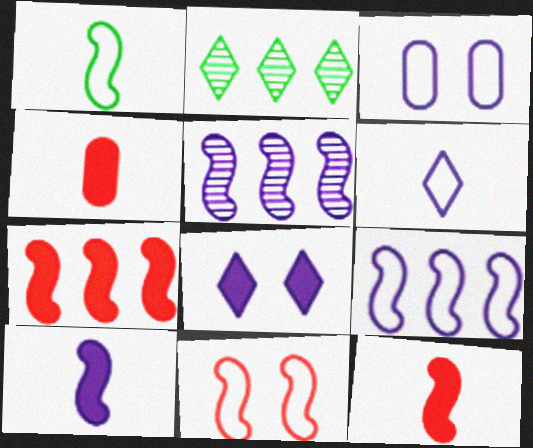[[1, 9, 11], 
[2, 3, 12], 
[3, 6, 9]]